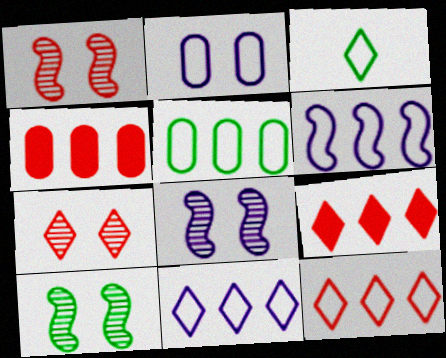[[1, 8, 10], 
[3, 4, 8], 
[5, 6, 12]]